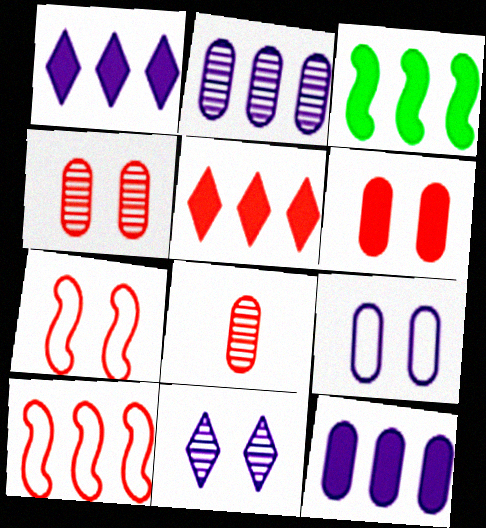[[3, 5, 12], 
[5, 7, 8]]